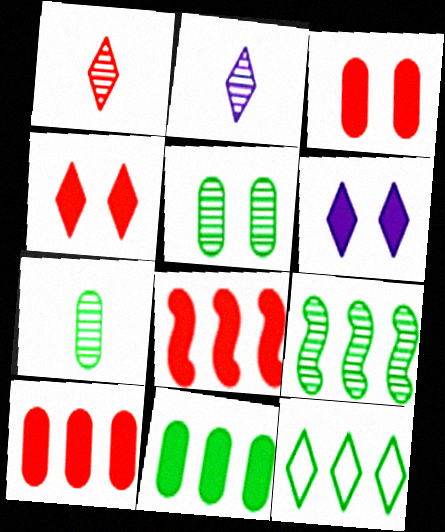[[1, 6, 12], 
[2, 4, 12], 
[9, 11, 12]]